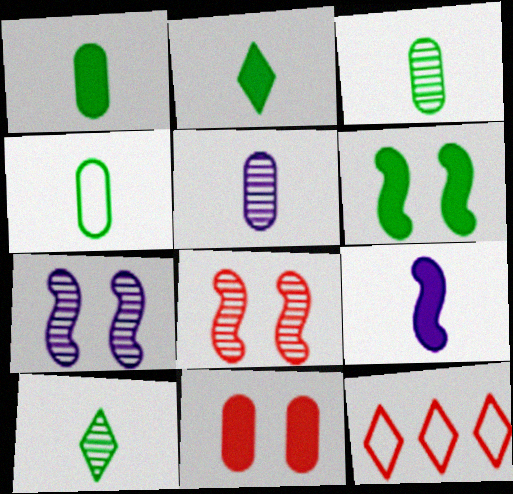[[1, 3, 4], 
[1, 7, 12], 
[5, 6, 12]]